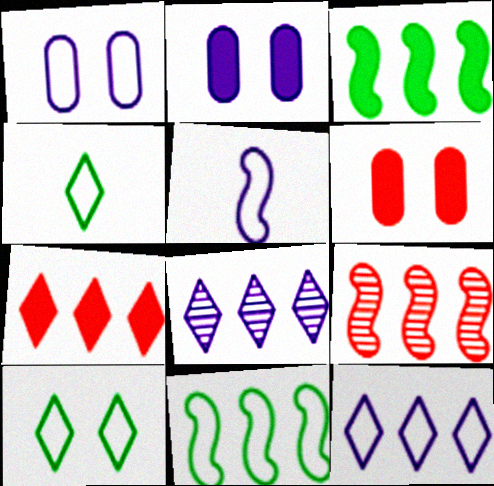[[1, 5, 12], 
[2, 4, 9], 
[2, 5, 8]]